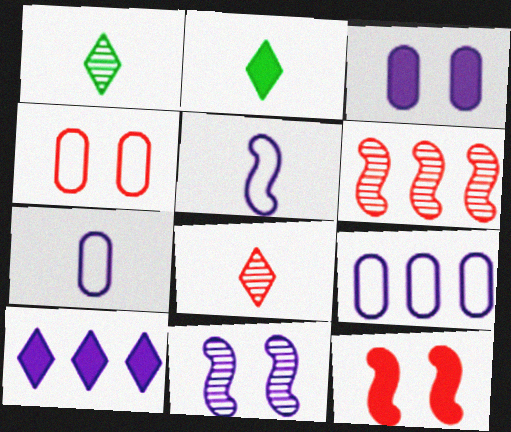[[1, 9, 12], 
[7, 10, 11]]